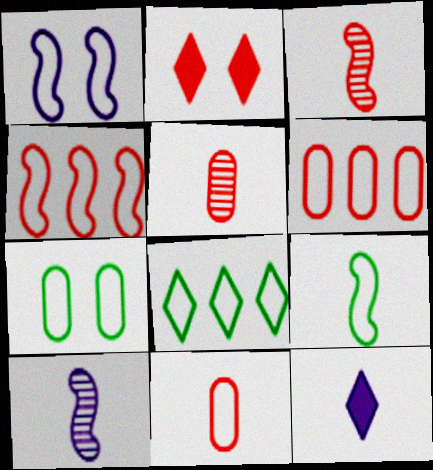[[1, 4, 9], 
[1, 8, 11], 
[2, 3, 6], 
[2, 4, 5], 
[5, 9, 12], 
[7, 8, 9]]